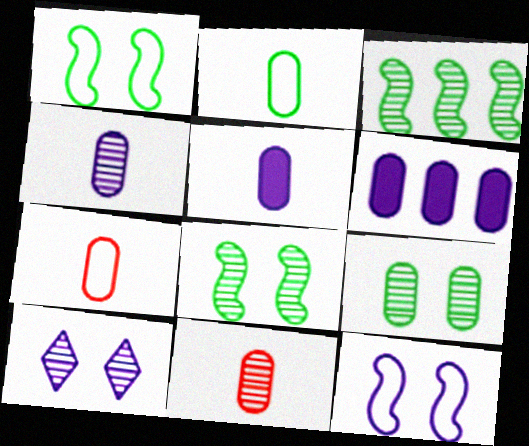[[2, 5, 11], 
[3, 10, 11], 
[6, 7, 9]]